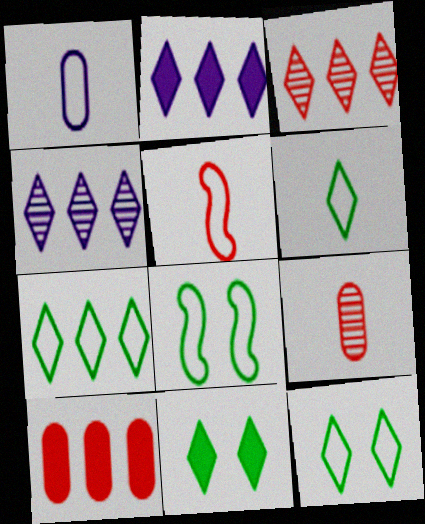[[1, 5, 6], 
[2, 3, 7], 
[2, 8, 9], 
[6, 7, 12]]